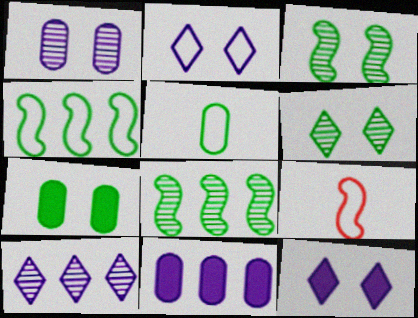[[6, 9, 11], 
[7, 9, 10]]